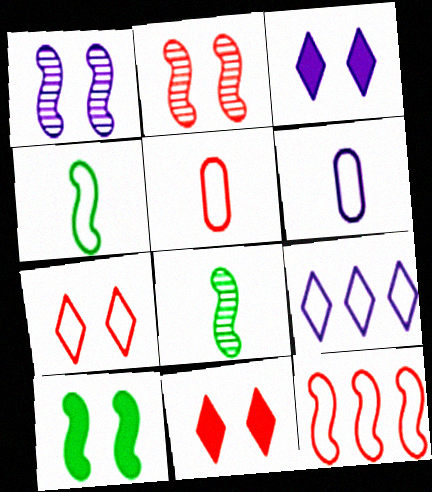[[5, 7, 12]]